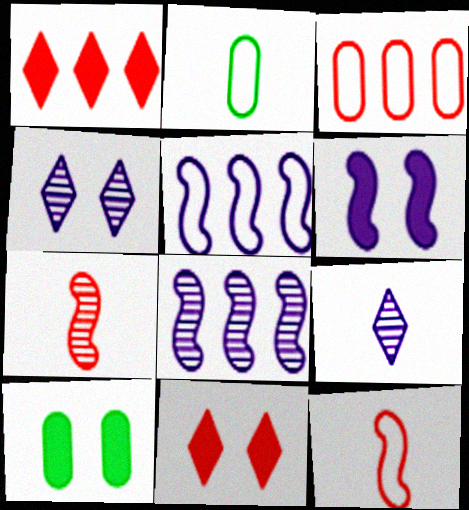[[2, 8, 11], 
[3, 7, 11], 
[6, 10, 11]]